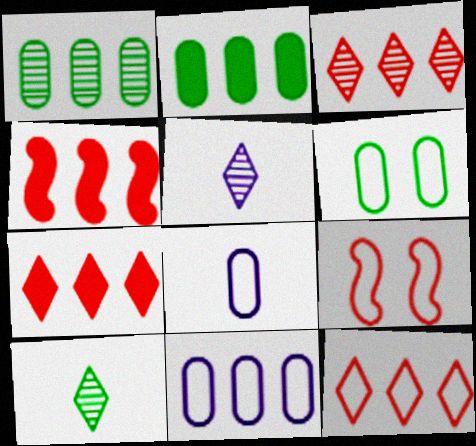[[2, 5, 9], 
[3, 7, 12], 
[4, 5, 6]]